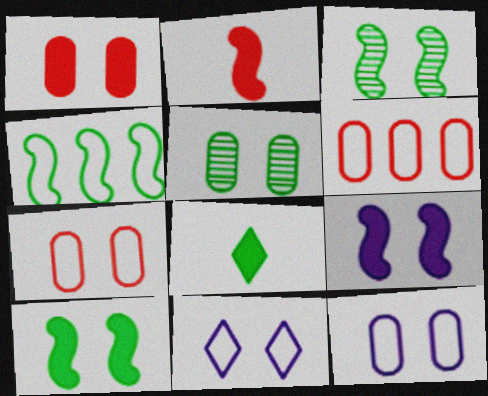[[1, 3, 11], 
[1, 5, 12], 
[4, 5, 8]]